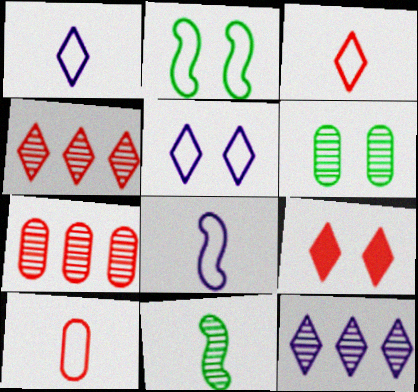[[3, 4, 9]]